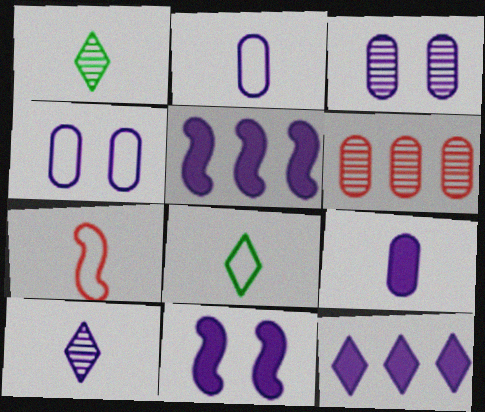[[1, 7, 9], 
[2, 7, 8], 
[4, 5, 10], 
[6, 8, 11], 
[9, 11, 12]]